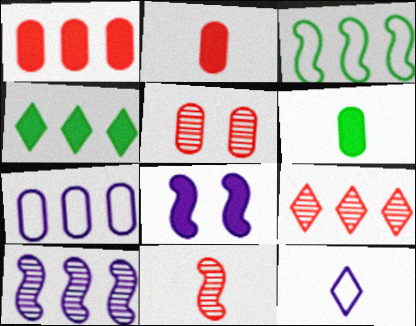[[2, 4, 8], 
[3, 8, 11], 
[5, 6, 7], 
[5, 9, 11], 
[6, 11, 12]]